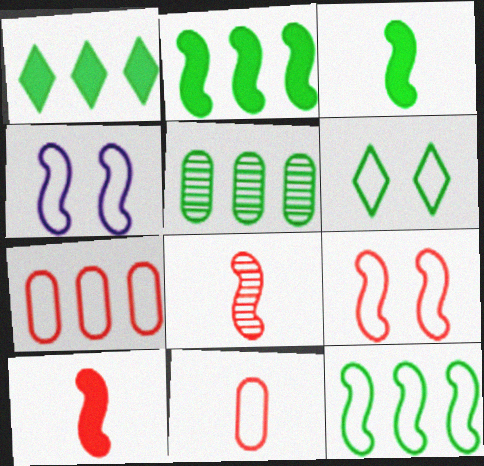[[1, 5, 12], 
[2, 4, 8], 
[3, 5, 6]]